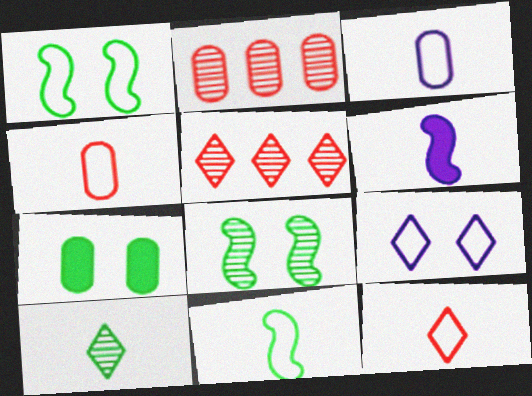[[2, 3, 7], 
[3, 11, 12], 
[4, 6, 10]]